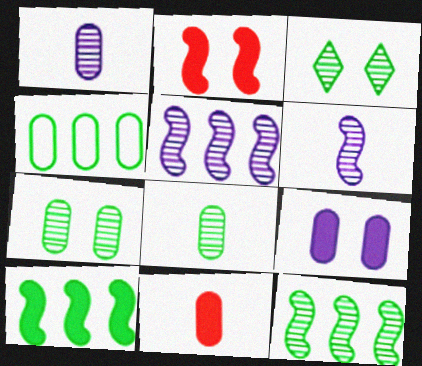[[3, 8, 12]]